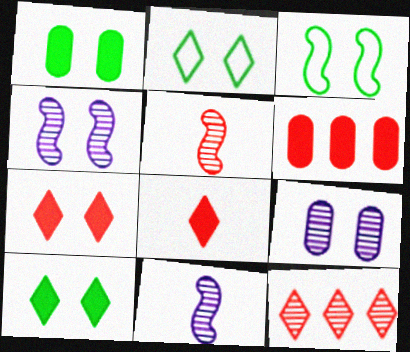[[2, 6, 11], 
[3, 7, 9]]